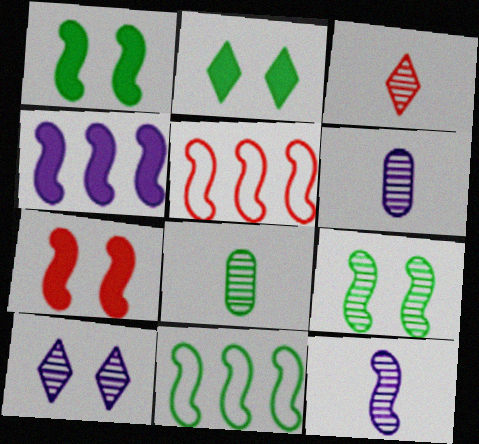[[1, 5, 12], 
[2, 5, 6], 
[2, 8, 11], 
[3, 8, 12], 
[7, 11, 12]]